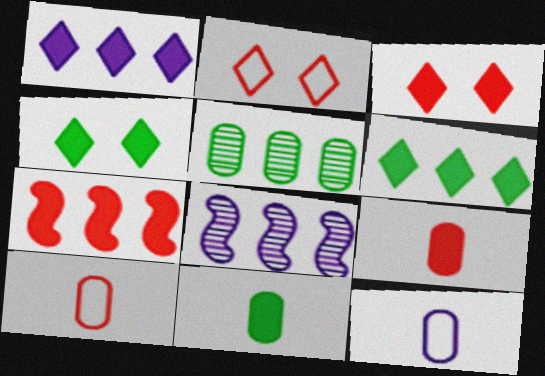[[2, 8, 11], 
[3, 7, 9], 
[4, 8, 10]]